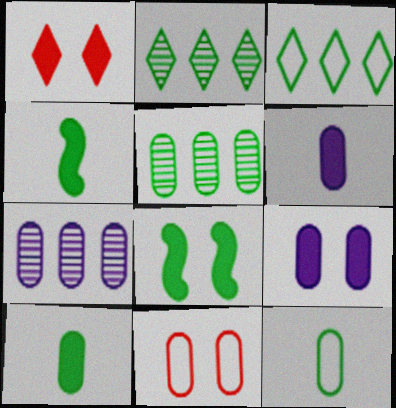[[1, 8, 9], 
[2, 8, 12], 
[5, 6, 11], 
[7, 10, 11]]